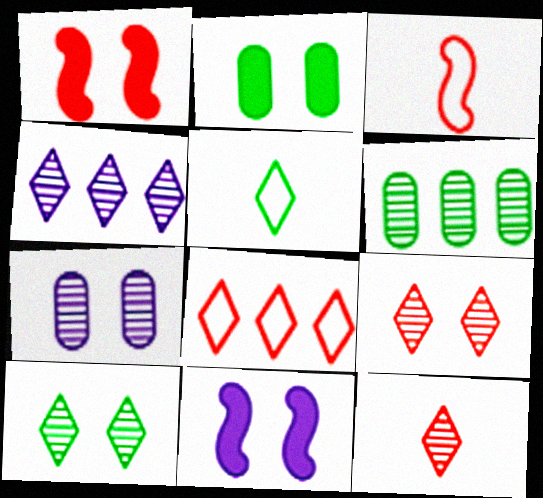[[2, 3, 4], 
[4, 10, 12]]